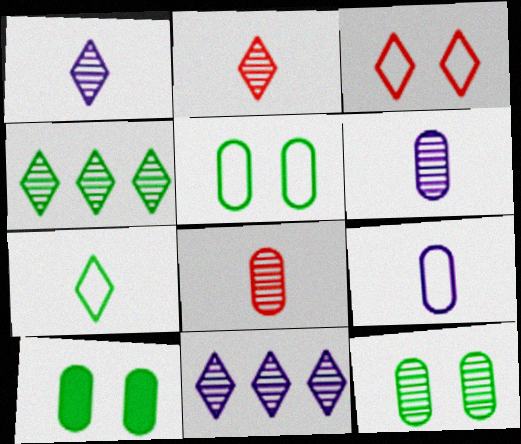[[5, 10, 12]]